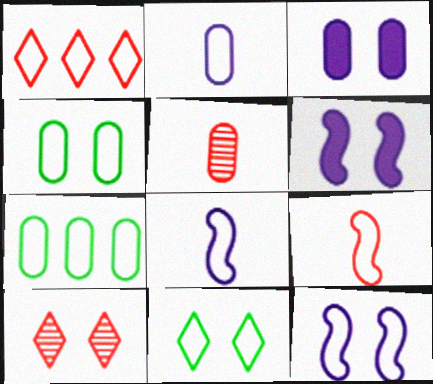[[1, 4, 8], 
[3, 5, 7], 
[4, 6, 10]]